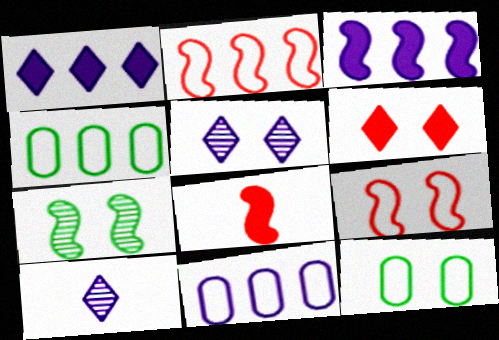[[4, 5, 8]]